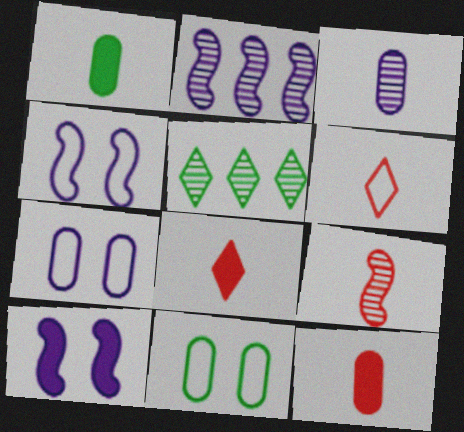[[2, 8, 11], 
[4, 5, 12], 
[6, 9, 12]]